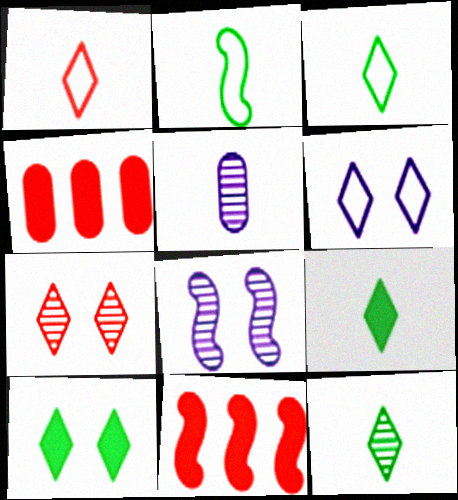[[2, 8, 11], 
[3, 4, 8], 
[3, 9, 12], 
[6, 7, 10]]